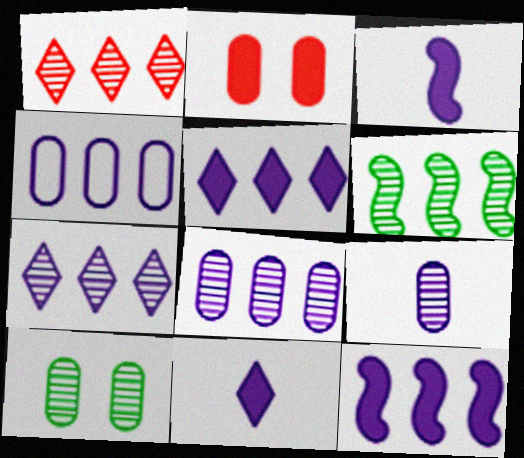[[1, 6, 8], 
[4, 7, 12]]